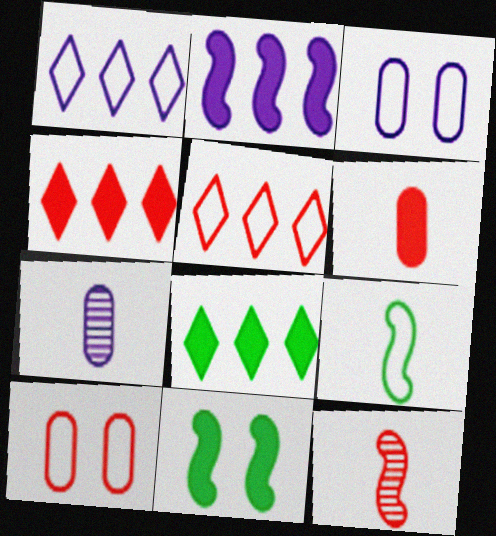[[1, 9, 10], 
[3, 5, 9], 
[3, 8, 12], 
[4, 10, 12], 
[5, 7, 11]]